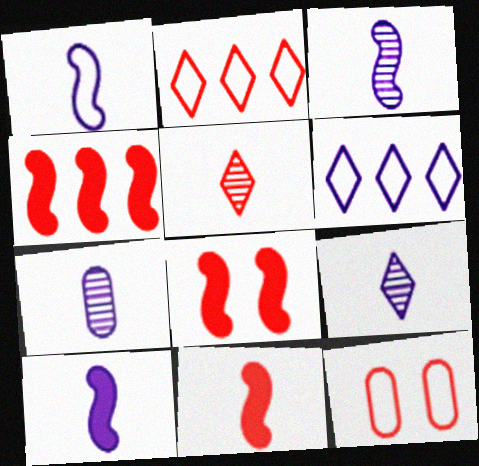[[1, 3, 10], 
[3, 7, 9], 
[4, 5, 12], 
[4, 8, 11]]